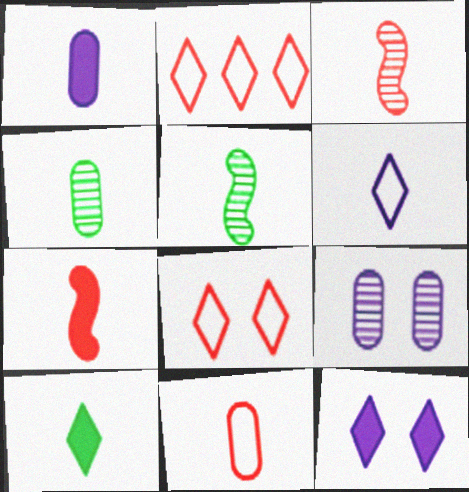[[1, 4, 11], 
[1, 7, 10], 
[4, 6, 7]]